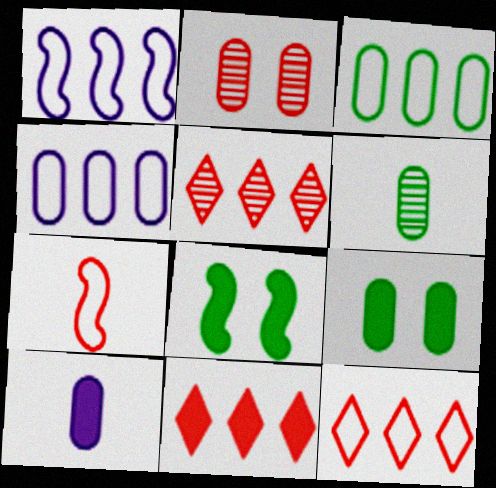[[1, 3, 12], 
[2, 3, 10], 
[2, 7, 11], 
[3, 6, 9], 
[5, 11, 12], 
[8, 10, 11]]